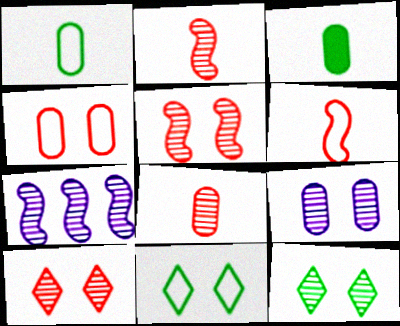[[5, 9, 12], 
[7, 8, 12]]